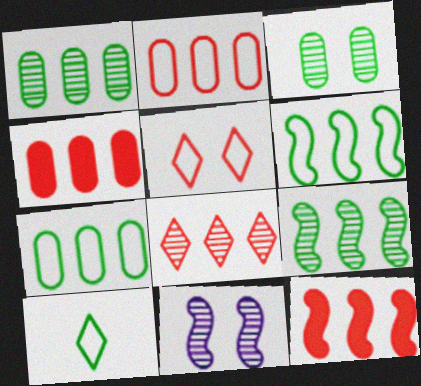[[2, 8, 12], 
[4, 10, 11]]